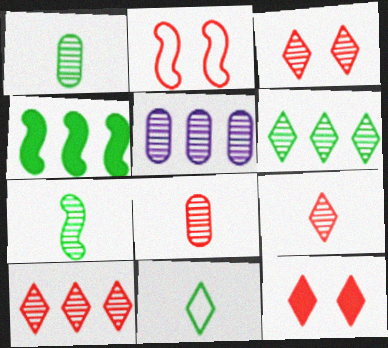[[3, 5, 7], 
[3, 9, 10]]